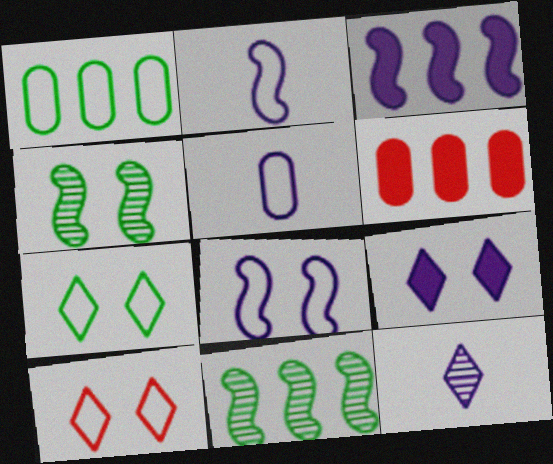[[1, 2, 10]]